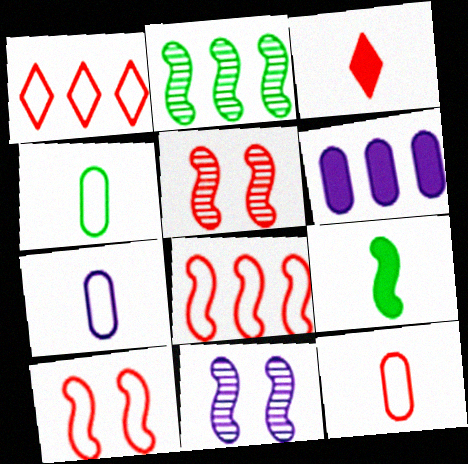[[1, 2, 6], 
[1, 10, 12], 
[4, 7, 12], 
[8, 9, 11]]